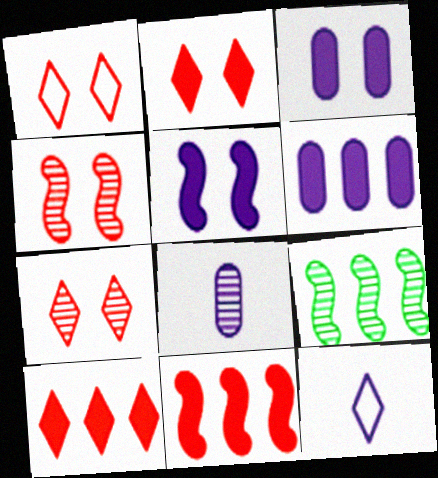[[1, 2, 7], 
[7, 8, 9]]